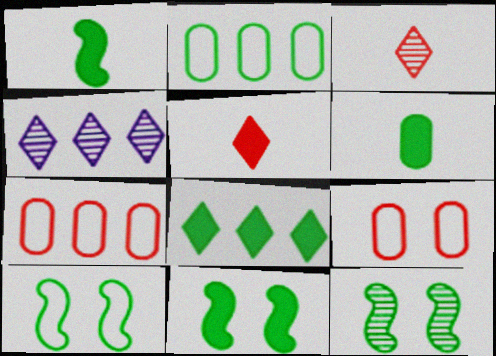[[1, 4, 9], 
[6, 8, 11], 
[10, 11, 12]]